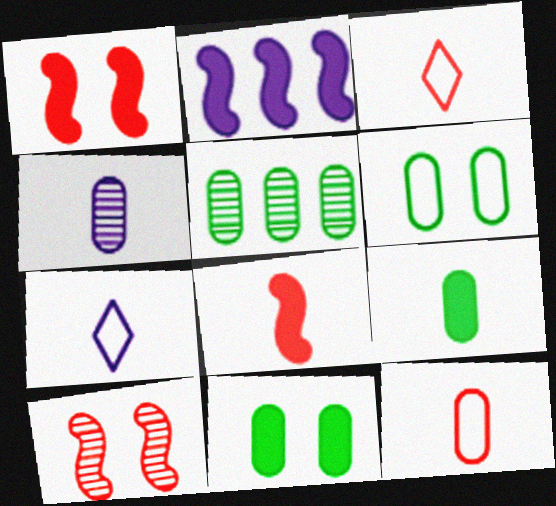[[1, 5, 7], 
[4, 9, 12], 
[5, 6, 9]]